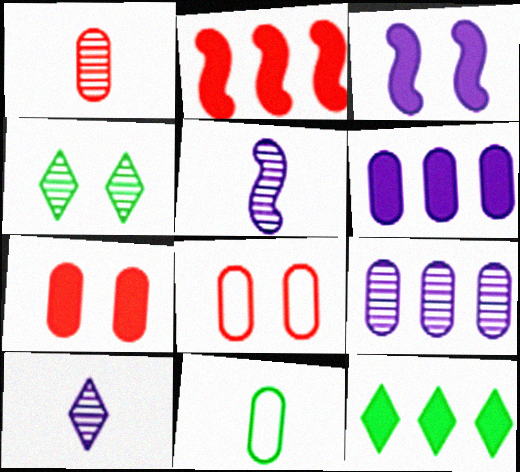[[2, 6, 12], 
[3, 4, 8], 
[5, 8, 12], 
[7, 9, 11]]